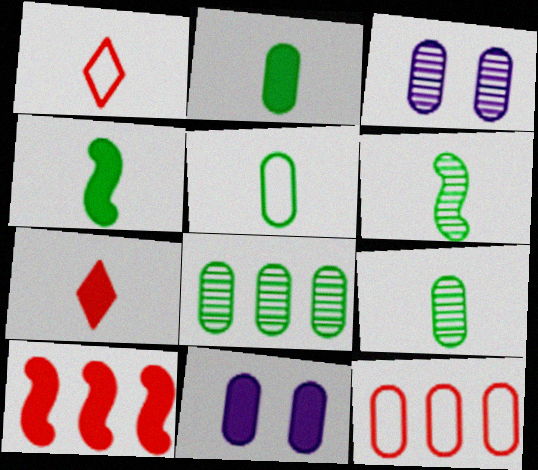[[2, 3, 12], 
[2, 5, 9], 
[9, 11, 12]]